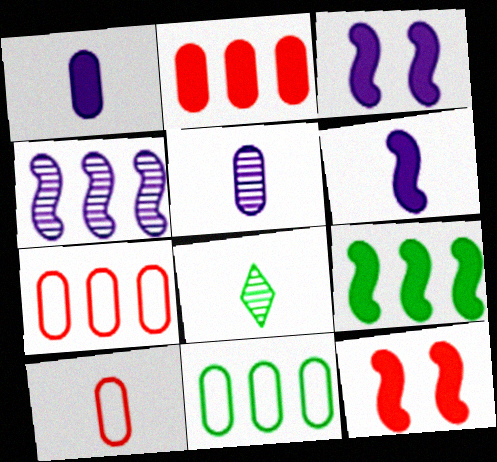[[3, 7, 8], 
[6, 8, 10], 
[6, 9, 12]]